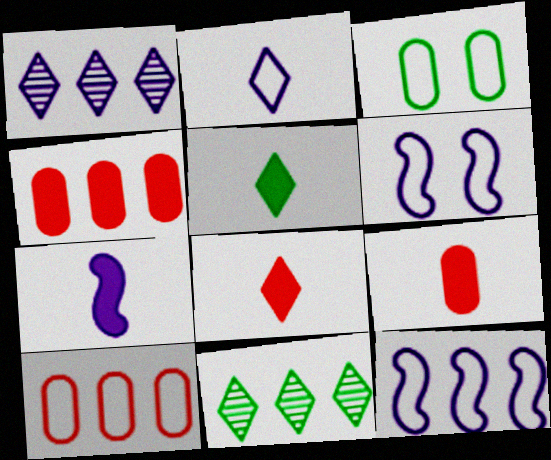[[4, 11, 12], 
[5, 7, 9], 
[6, 9, 11]]